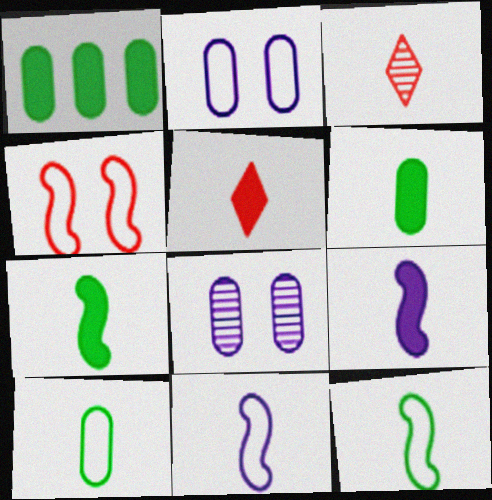[[3, 6, 11], 
[3, 9, 10], 
[5, 6, 9]]